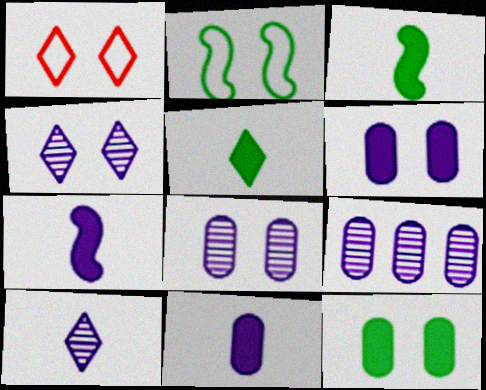[[1, 3, 9]]